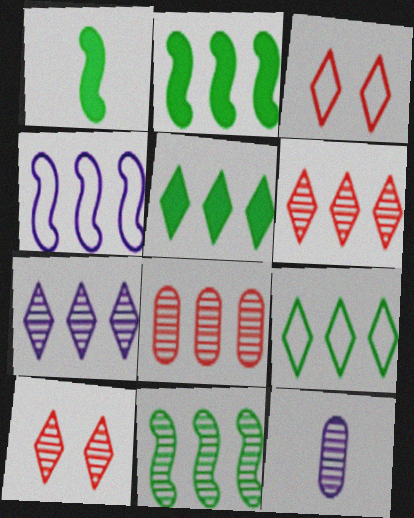[[2, 3, 12], 
[4, 5, 8], 
[7, 8, 11], 
[10, 11, 12]]